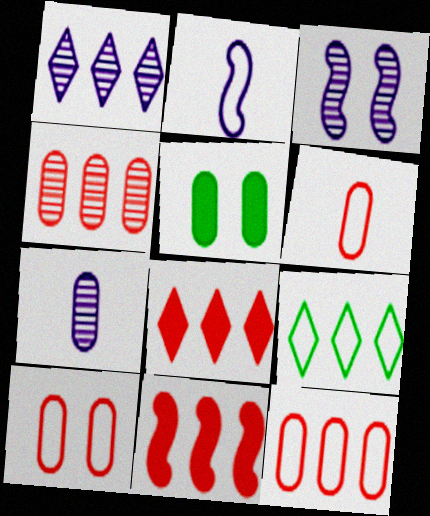[[1, 3, 7], 
[1, 8, 9], 
[2, 9, 10], 
[5, 7, 12], 
[6, 10, 12]]